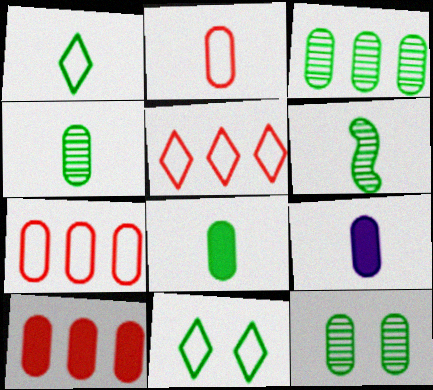[[1, 6, 8], 
[2, 4, 9], 
[3, 4, 12], 
[7, 9, 12]]